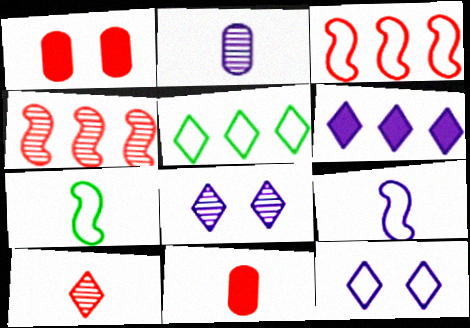[[1, 3, 10]]